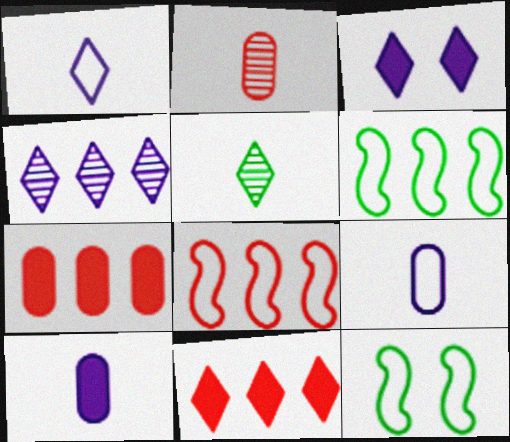[[1, 3, 4], 
[2, 3, 6], 
[4, 6, 7]]